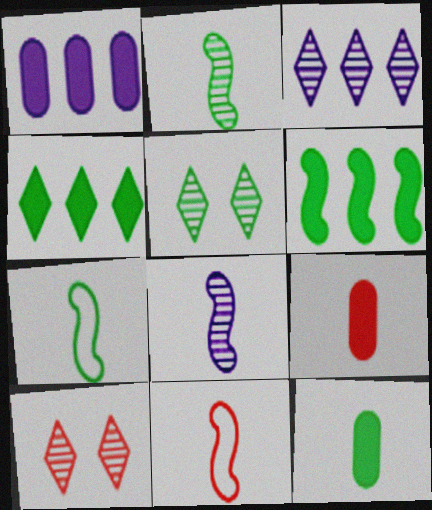[[1, 5, 11], 
[1, 7, 10]]